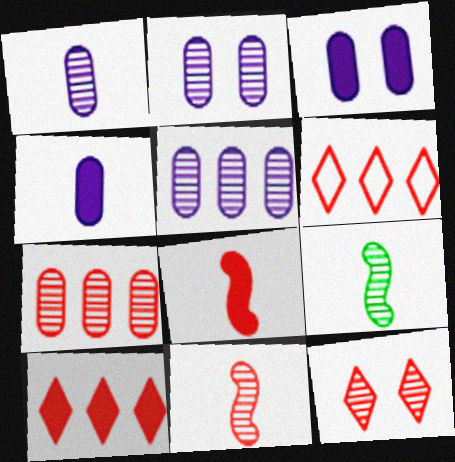[[1, 2, 5], 
[3, 6, 9], 
[5, 9, 12], 
[7, 11, 12]]